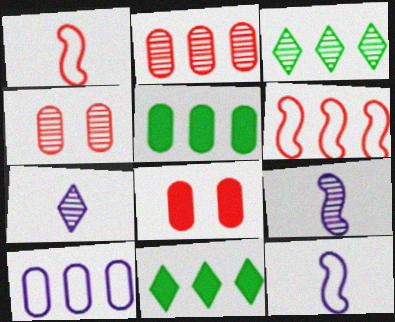[[2, 5, 10], 
[3, 4, 9], 
[3, 8, 12], 
[4, 11, 12]]